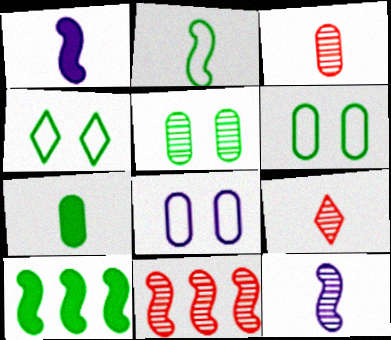[[8, 9, 10]]